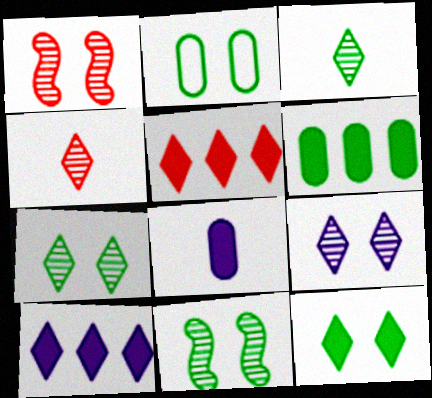[[2, 11, 12]]